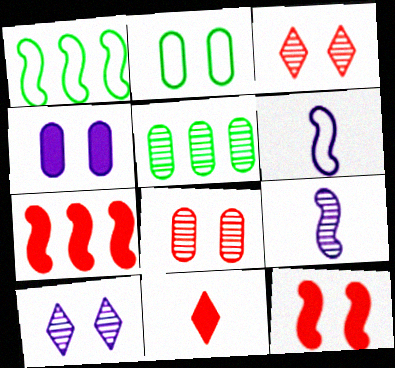[[1, 9, 12], 
[2, 4, 8], 
[2, 10, 12], 
[3, 5, 9]]